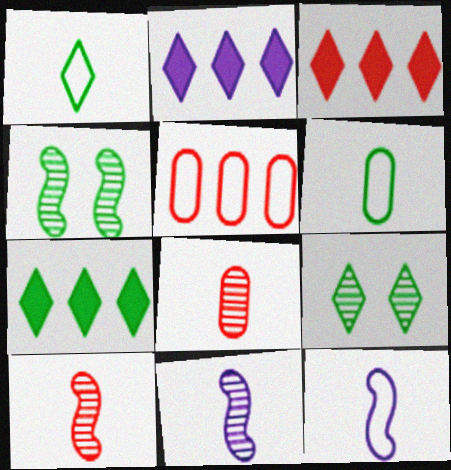[[1, 7, 9], 
[2, 3, 7], 
[4, 6, 7]]